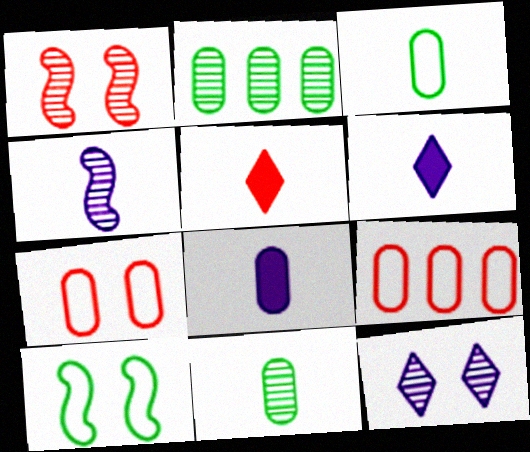[[1, 5, 9], 
[2, 7, 8], 
[3, 4, 5]]